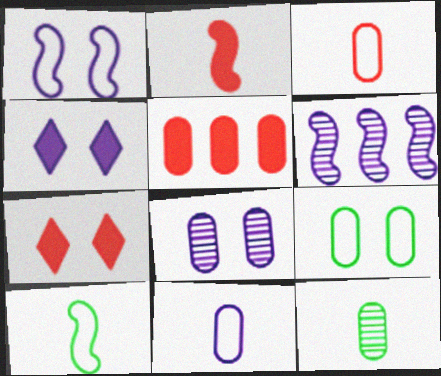[[1, 4, 8], 
[2, 5, 7], 
[4, 6, 11]]